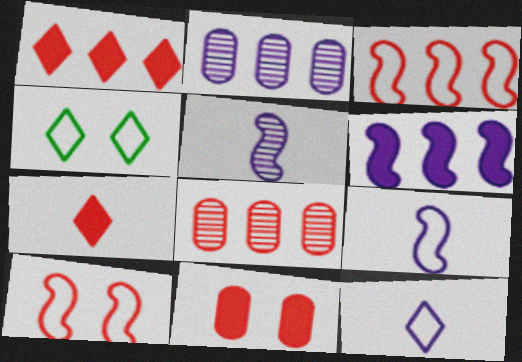[[1, 3, 8], 
[7, 8, 10]]